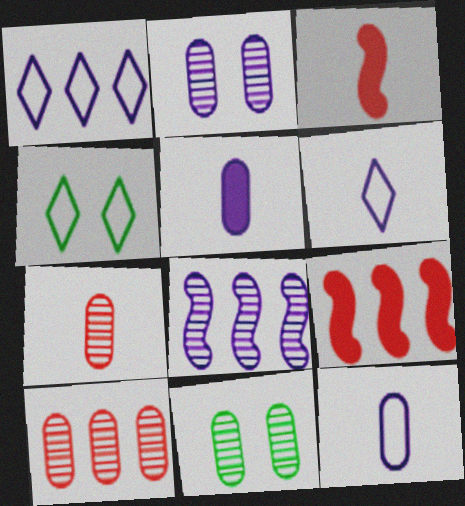[[1, 3, 11], 
[6, 9, 11]]